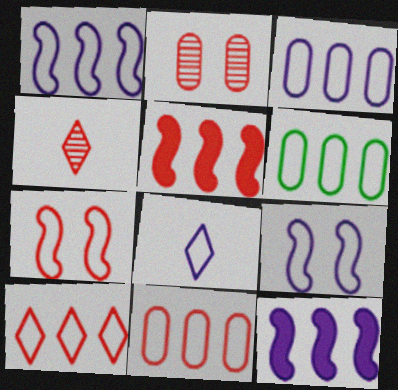[[1, 6, 10], 
[3, 6, 11], 
[3, 8, 9], 
[6, 7, 8]]